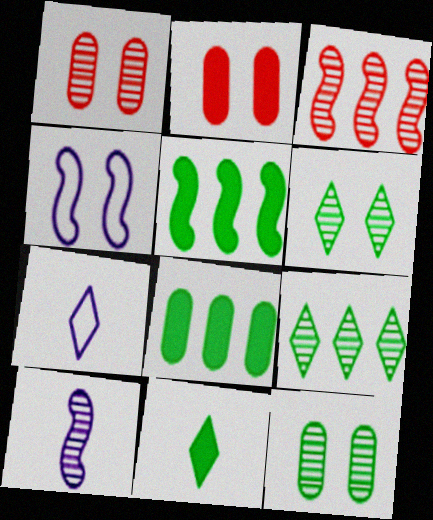[[1, 5, 7], 
[1, 9, 10], 
[2, 4, 6]]